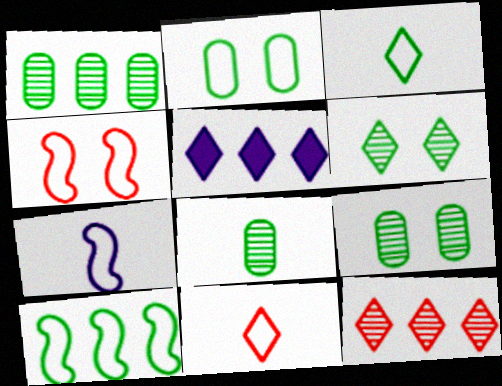[[1, 8, 9], 
[2, 3, 10], 
[4, 5, 8], 
[4, 7, 10], 
[5, 6, 11]]